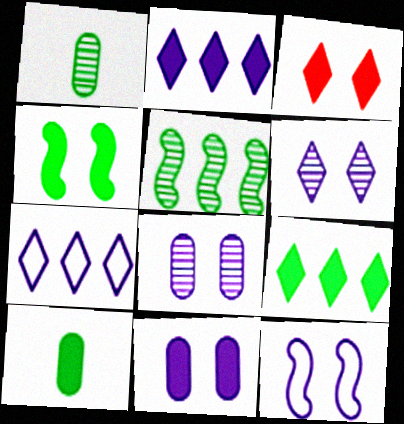[[3, 4, 11], 
[4, 9, 10], 
[6, 11, 12]]